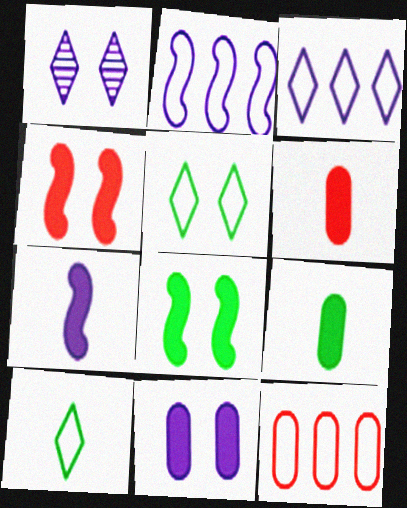[]